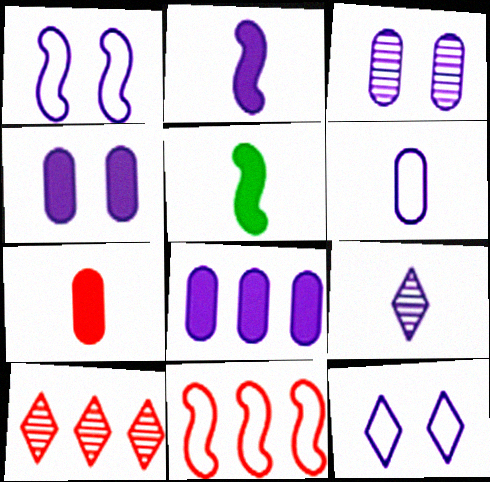[[1, 8, 9], 
[2, 6, 9], 
[3, 6, 8]]